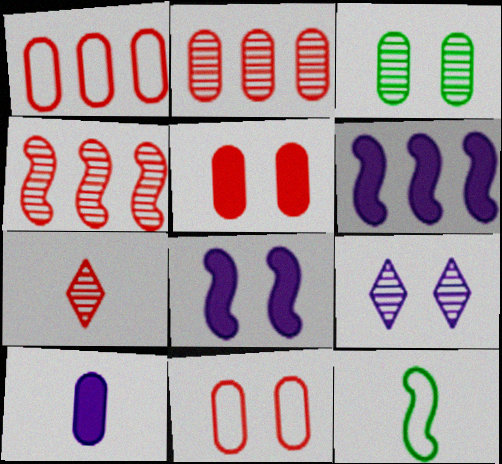[[1, 3, 10], 
[4, 8, 12], 
[7, 10, 12]]